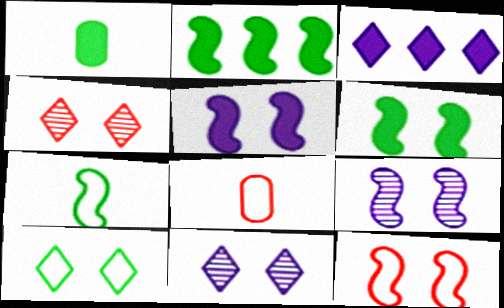[[2, 8, 11], 
[6, 9, 12]]